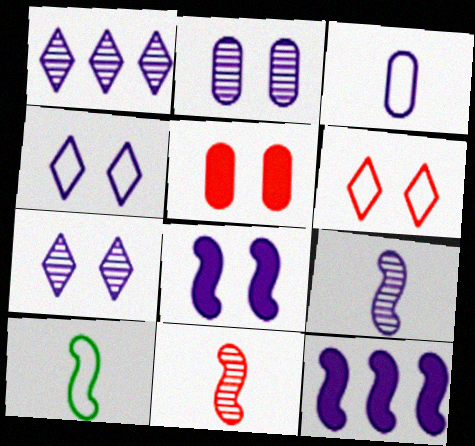[[1, 2, 9], 
[1, 3, 8], 
[1, 5, 10], 
[2, 4, 8], 
[3, 7, 12]]